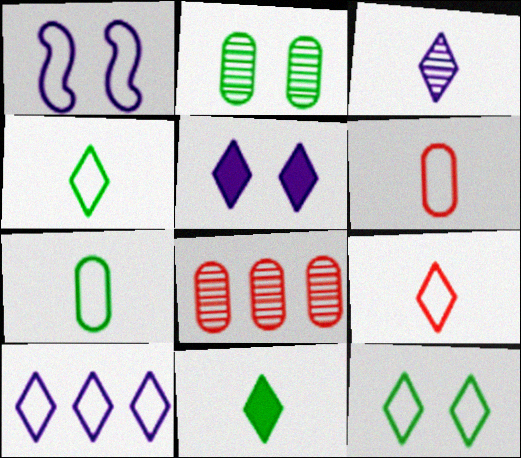[[1, 8, 11], 
[3, 5, 10], 
[3, 9, 11], 
[9, 10, 12]]